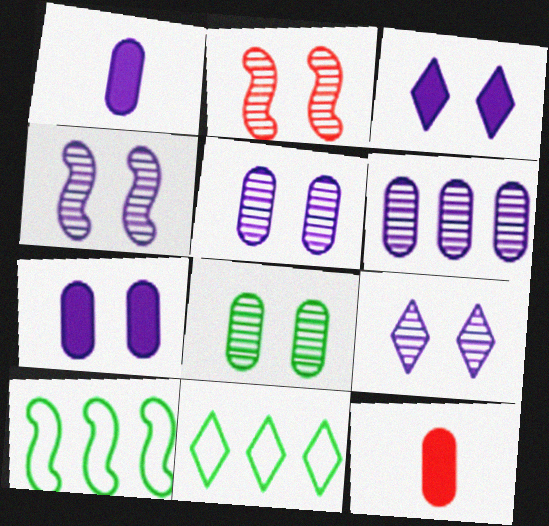[[1, 2, 11], 
[2, 8, 9], 
[4, 5, 9], 
[4, 11, 12], 
[9, 10, 12]]